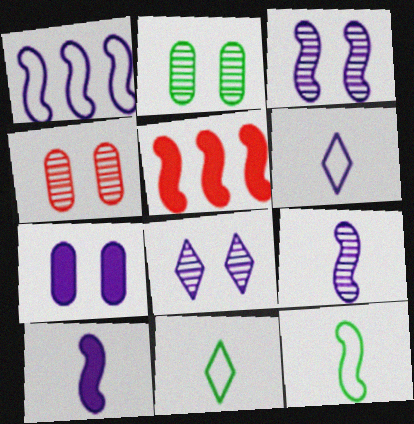[[1, 3, 10], 
[2, 5, 6], 
[3, 5, 12]]